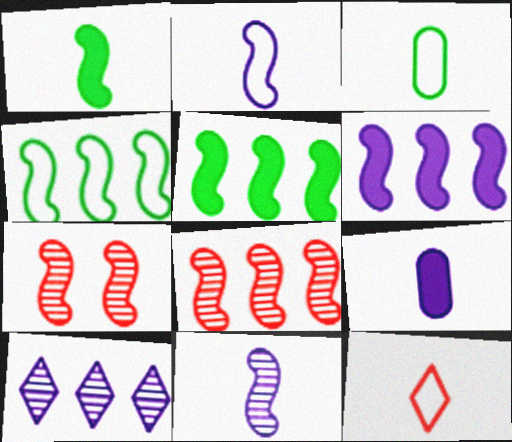[[2, 3, 12], 
[2, 5, 7], 
[4, 6, 8]]